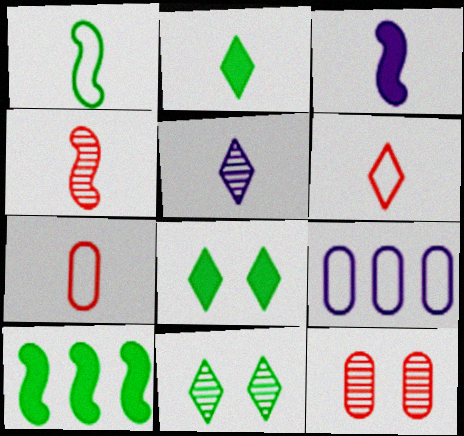[[1, 3, 4], 
[2, 5, 6], 
[4, 8, 9]]